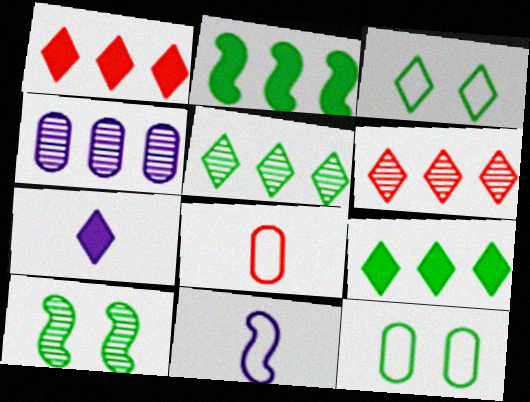[[3, 6, 7]]